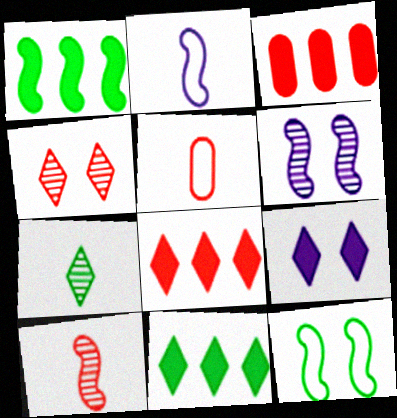[[5, 6, 11]]